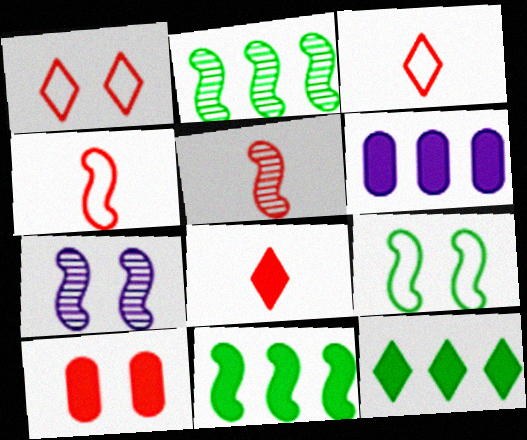[[2, 5, 7], 
[4, 7, 11]]